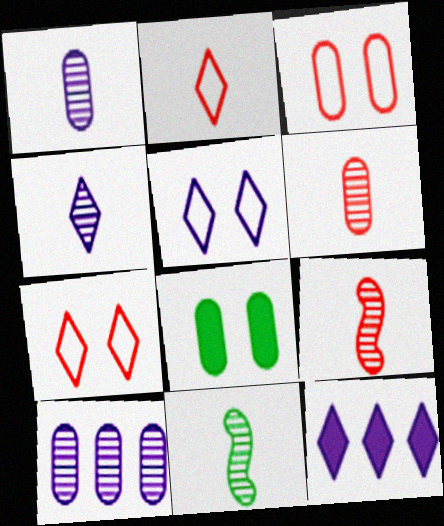[[3, 11, 12], 
[4, 5, 12], 
[4, 6, 11]]